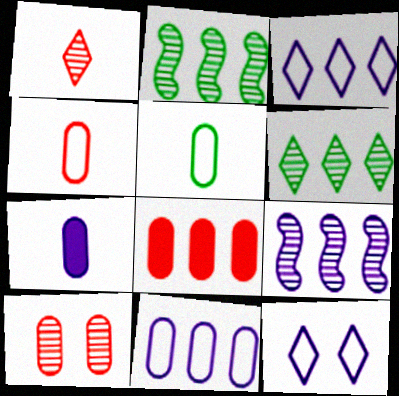[[2, 3, 8], 
[4, 8, 10], 
[7, 9, 12]]